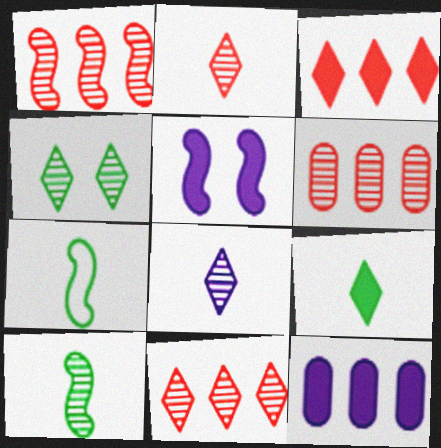[[1, 5, 7], 
[1, 6, 11], 
[4, 8, 11]]